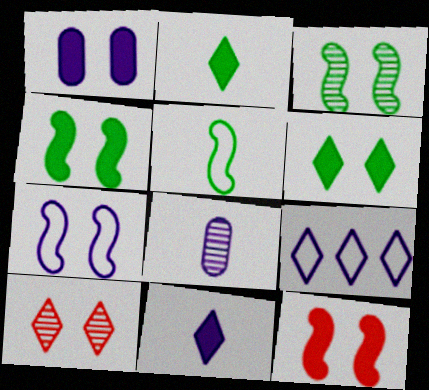[[1, 6, 12], 
[2, 9, 10], 
[3, 7, 12]]